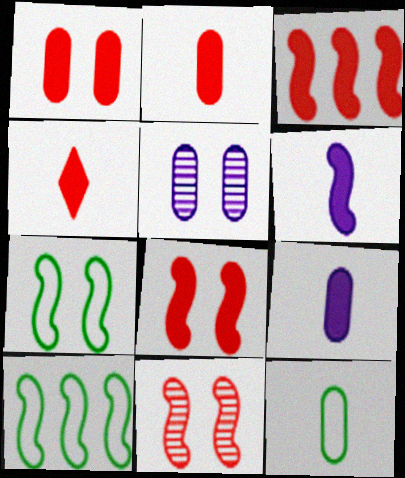[[1, 3, 4], 
[4, 5, 10], 
[6, 10, 11]]